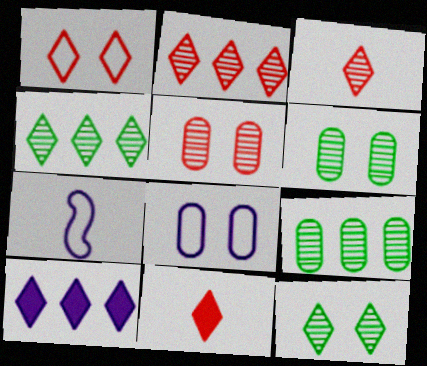[[1, 2, 11]]